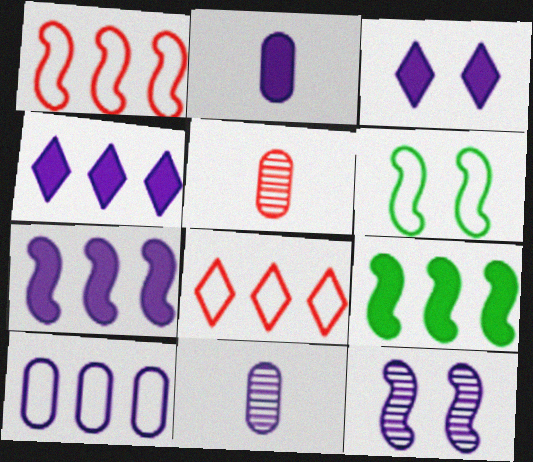[[2, 3, 7], 
[4, 5, 6]]